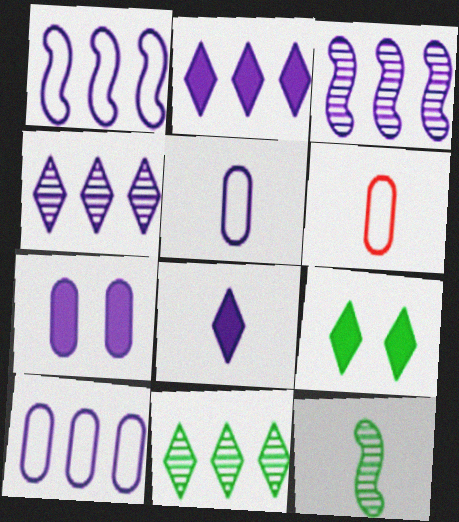[[2, 3, 10], 
[3, 6, 9], 
[6, 8, 12]]